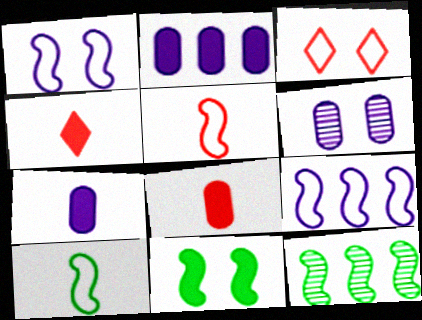[[2, 4, 11], 
[3, 6, 11], 
[3, 7, 12], 
[10, 11, 12]]